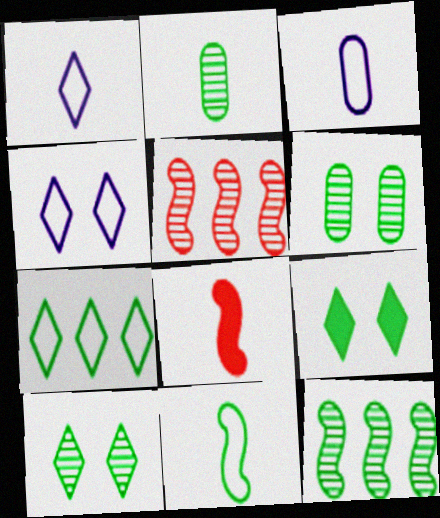[[1, 2, 8], 
[2, 10, 12], 
[3, 5, 9]]